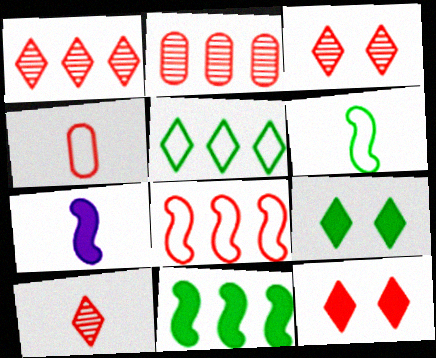[[1, 3, 10]]